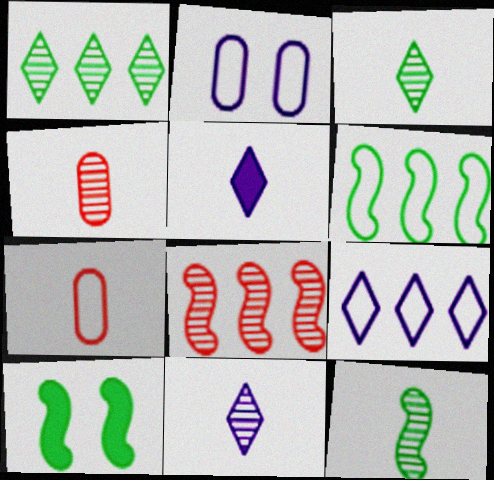[[4, 9, 10], 
[4, 11, 12], 
[5, 7, 12], 
[6, 10, 12]]